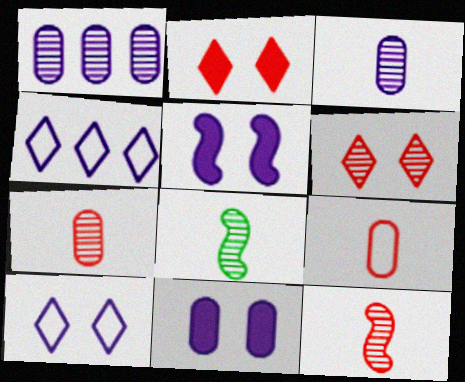[[1, 6, 8], 
[3, 4, 5]]